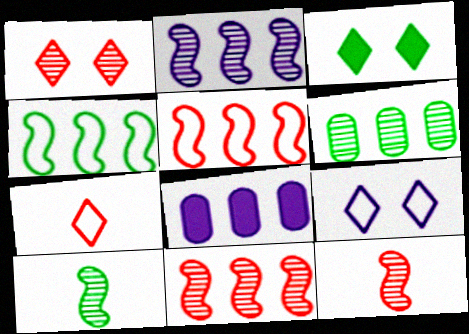[[1, 3, 9]]